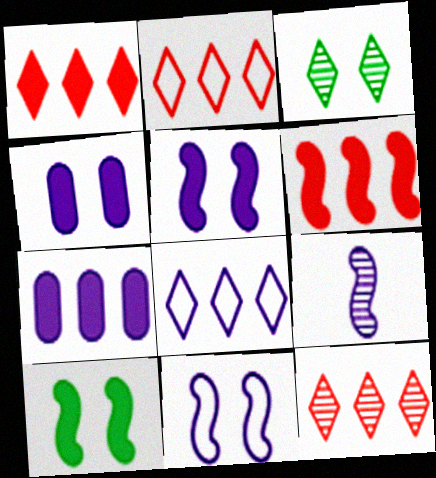[[1, 2, 12], 
[4, 8, 9]]